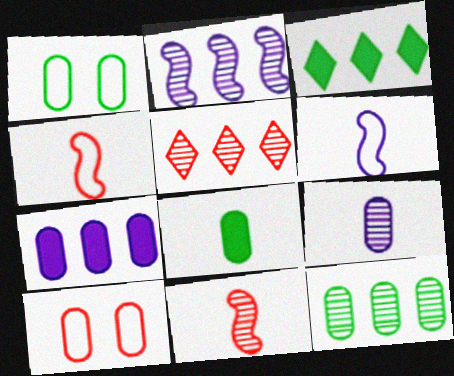[[1, 8, 12], 
[2, 5, 12]]